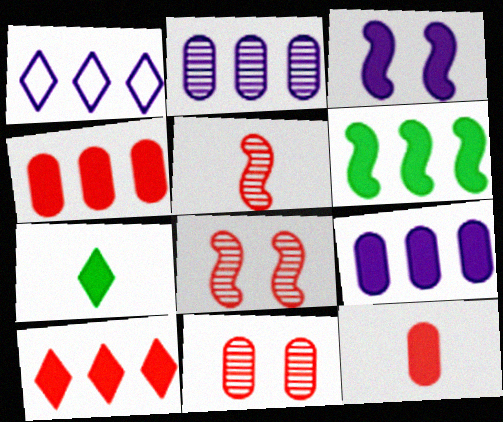[[3, 4, 7], 
[6, 9, 10]]